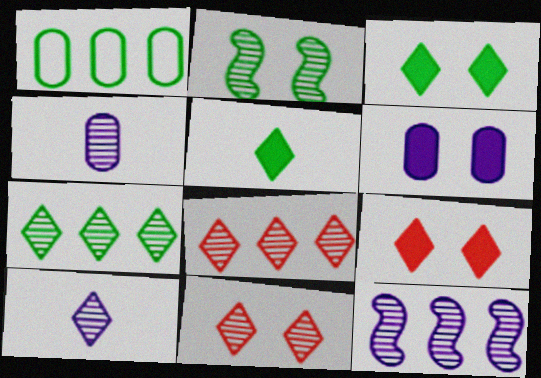[[1, 2, 5], 
[2, 4, 8], 
[7, 10, 11]]